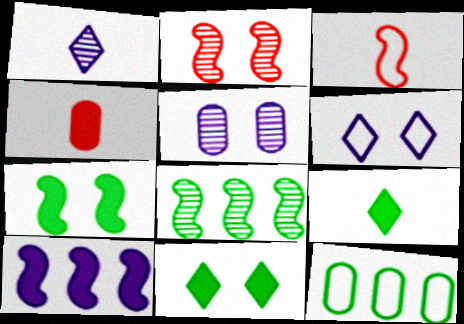[[3, 6, 12], 
[4, 5, 12], 
[4, 6, 8], 
[4, 10, 11]]